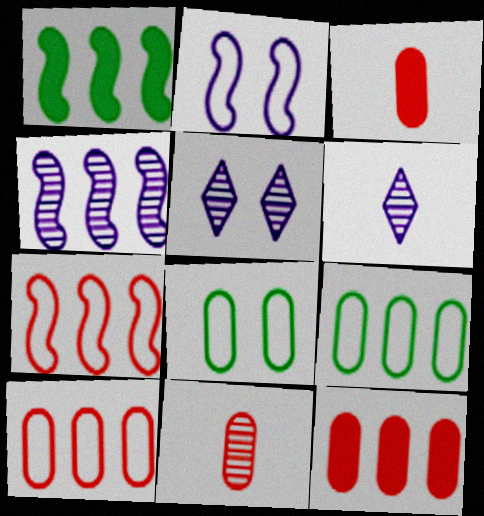[[1, 4, 7]]